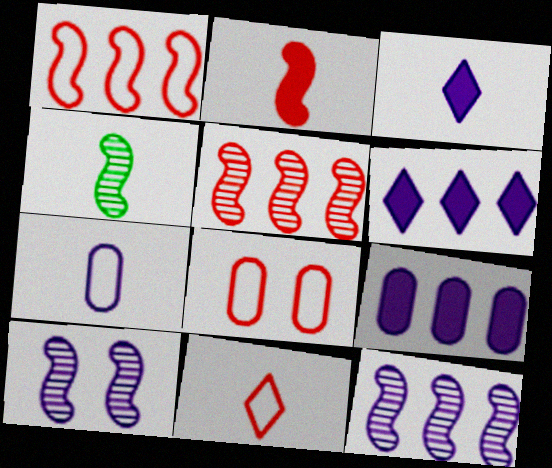[[1, 8, 11], 
[4, 5, 10], 
[4, 6, 8], 
[6, 7, 10]]